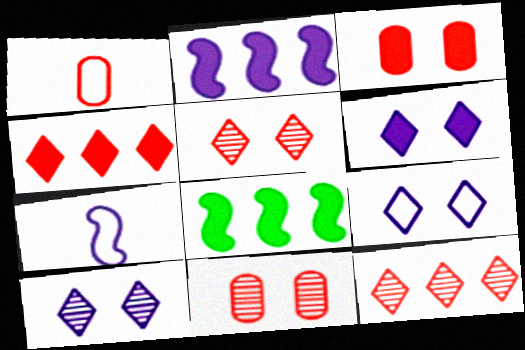[[1, 8, 10], 
[6, 9, 10]]